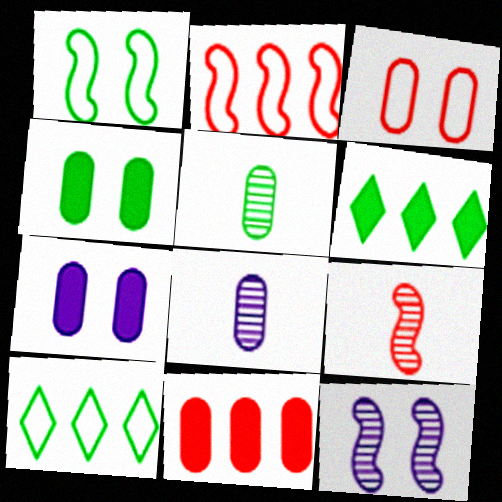[[1, 5, 6], 
[7, 9, 10]]